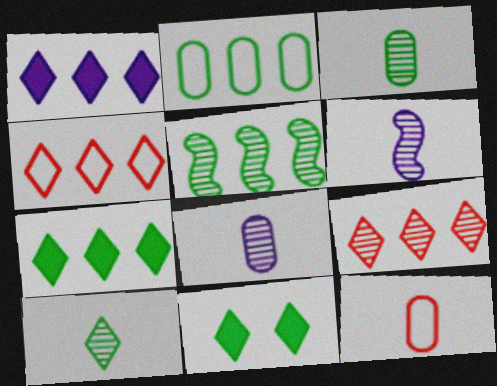[[2, 5, 7]]